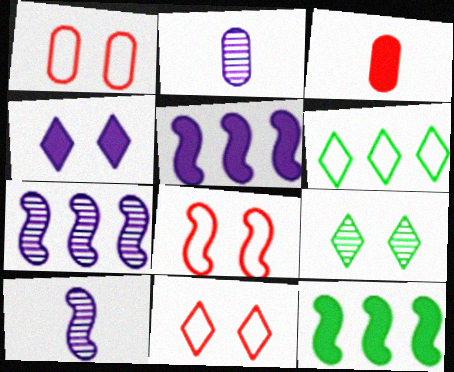[[1, 8, 11], 
[2, 11, 12], 
[3, 4, 12], 
[4, 9, 11], 
[8, 10, 12]]